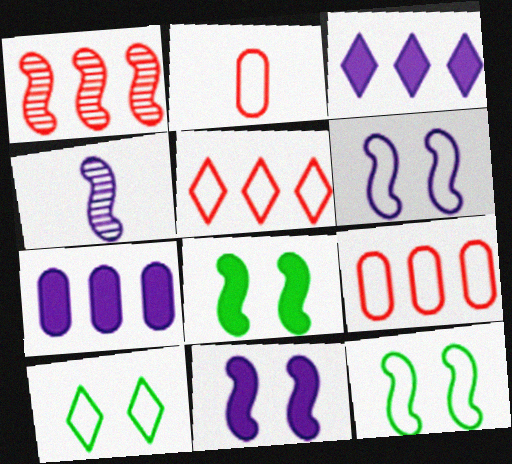[]